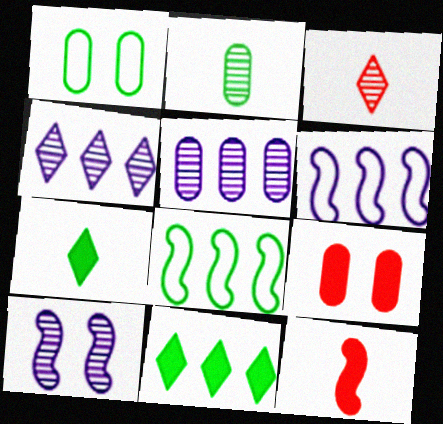[[1, 4, 12], 
[8, 10, 12]]